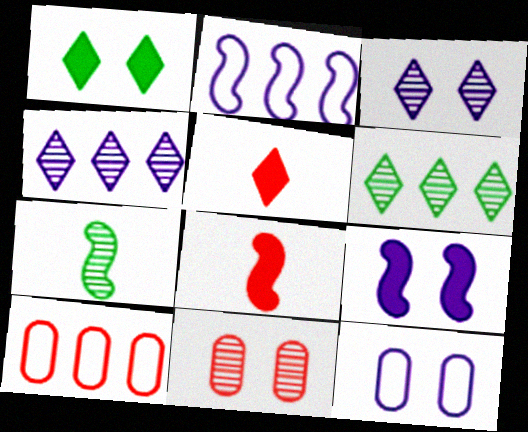[[3, 9, 12], 
[4, 7, 11], 
[6, 8, 12]]